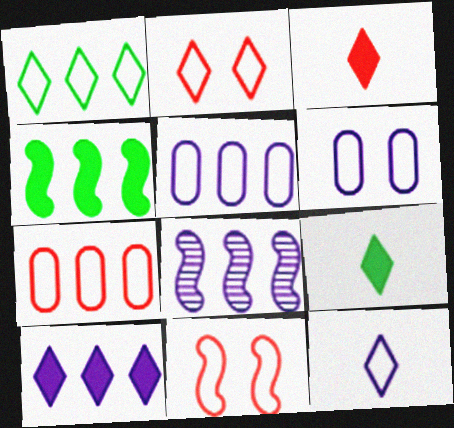[[1, 2, 12], 
[5, 8, 10]]